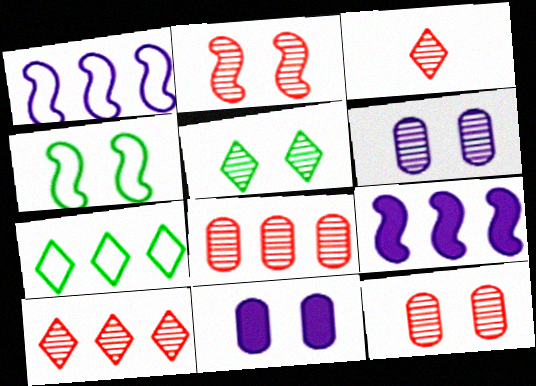[[2, 3, 8], 
[2, 5, 6], 
[7, 8, 9]]